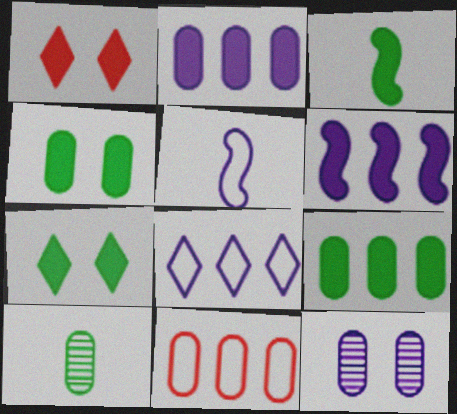[[1, 2, 3], 
[3, 7, 9]]